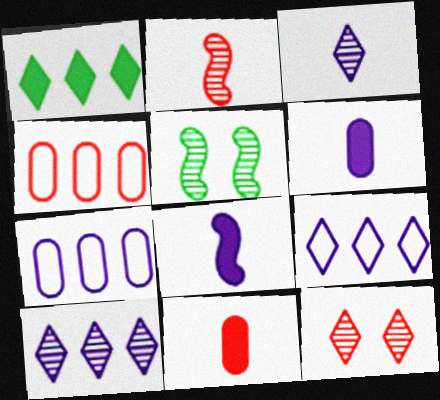[[5, 9, 11]]